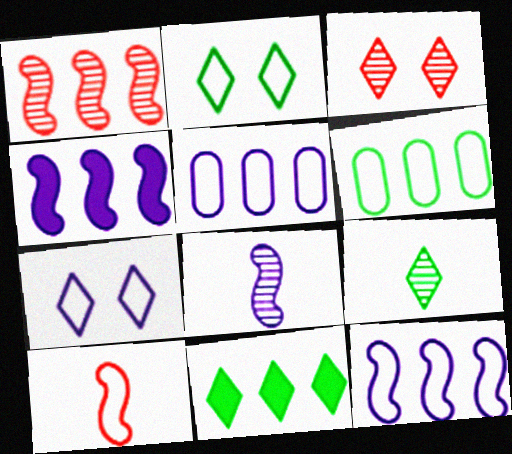[[1, 5, 11], 
[2, 5, 10], 
[2, 9, 11], 
[6, 7, 10]]